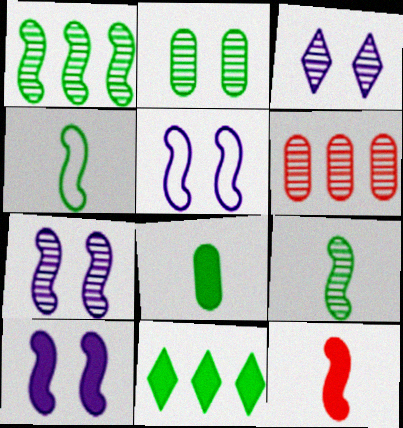[[1, 5, 12], 
[2, 4, 11], 
[3, 6, 9], 
[5, 7, 10]]